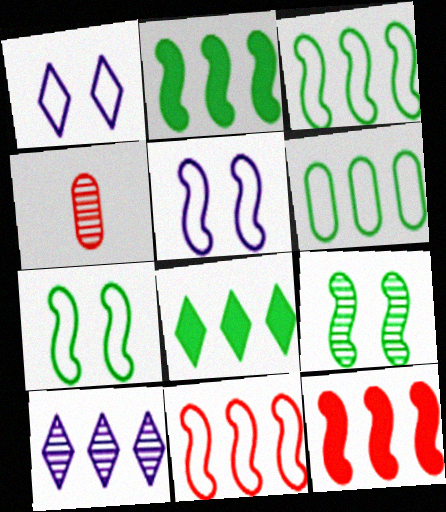[[1, 2, 4], 
[4, 5, 8], 
[4, 9, 10], 
[6, 10, 12]]